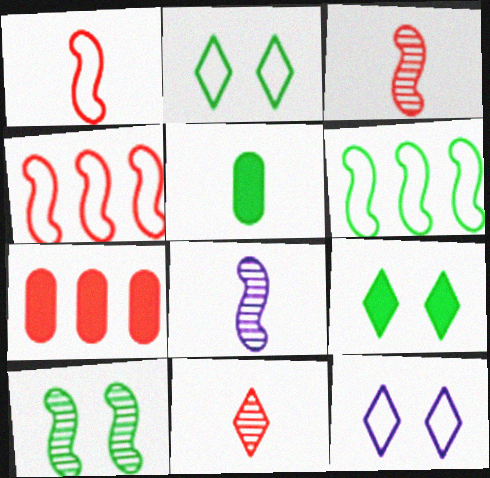[[2, 7, 8]]